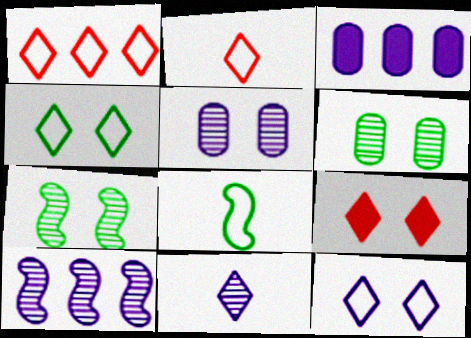[[2, 3, 7], 
[5, 10, 11]]